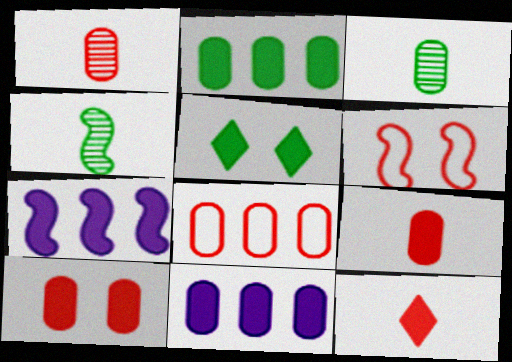[[1, 8, 10], 
[4, 6, 7], 
[5, 7, 9]]